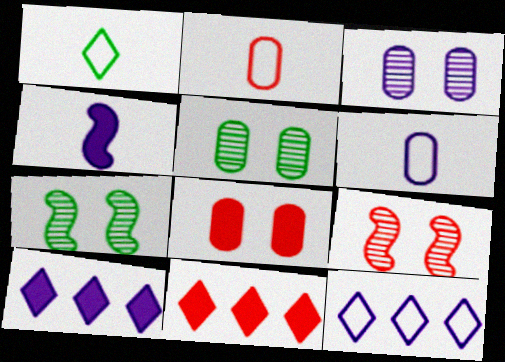[[2, 7, 10], 
[2, 9, 11], 
[3, 4, 12], 
[6, 7, 11]]